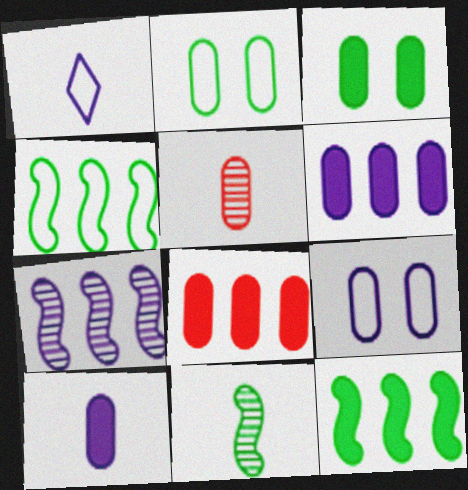[[2, 5, 6], 
[3, 8, 10]]